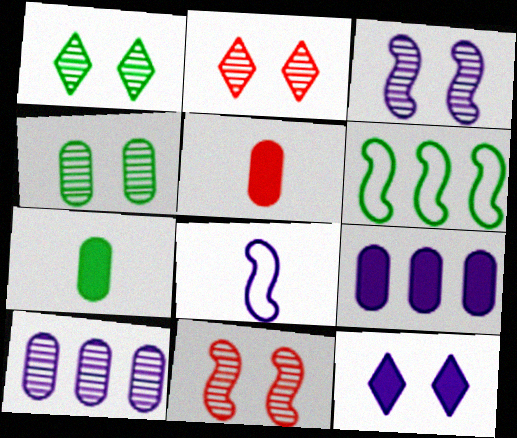[[1, 6, 7], 
[2, 3, 4], 
[8, 10, 12]]